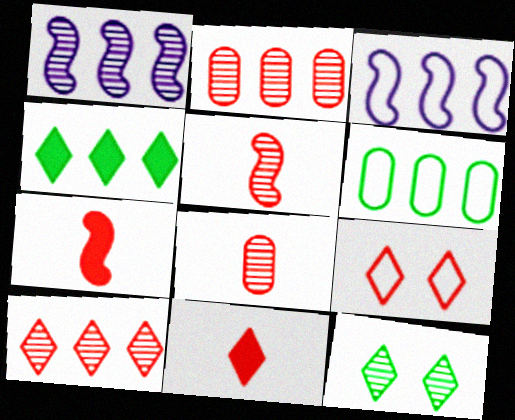[[1, 8, 12], 
[2, 3, 4], 
[2, 7, 9], 
[9, 10, 11]]